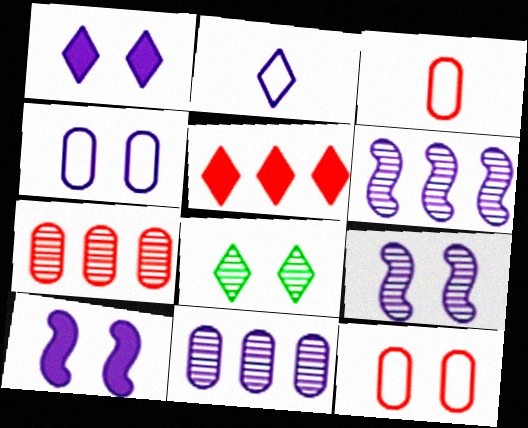[[1, 4, 9], 
[2, 5, 8], 
[2, 10, 11], 
[8, 10, 12]]